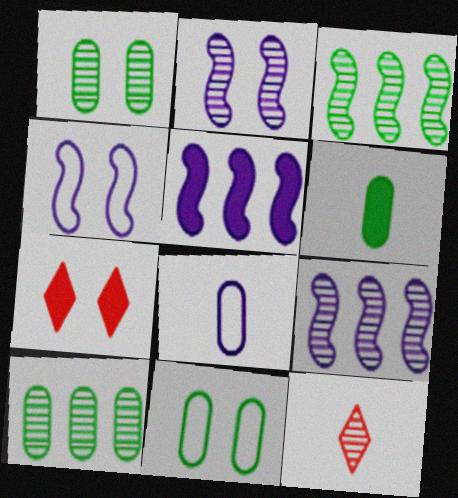[[1, 4, 7], 
[1, 9, 12], 
[2, 7, 11], 
[2, 10, 12], 
[3, 7, 8], 
[5, 6, 7], 
[5, 11, 12], 
[6, 10, 11]]